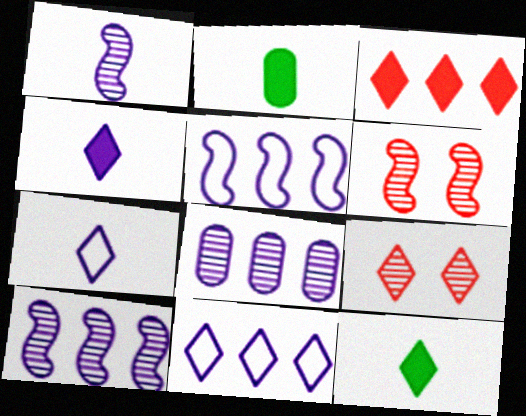[[2, 5, 9], 
[2, 6, 11], 
[9, 11, 12]]